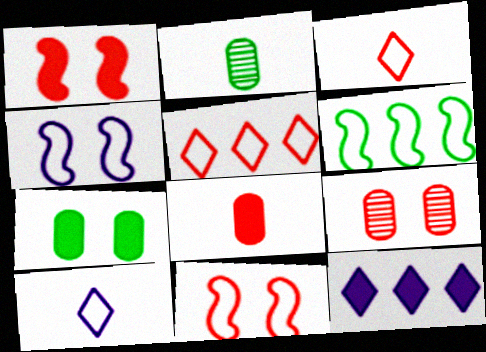[[2, 11, 12]]